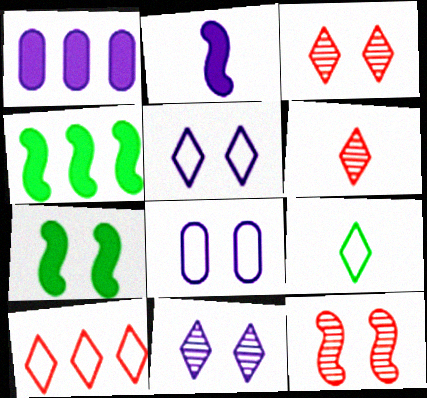[[1, 9, 12], 
[3, 7, 8], 
[4, 6, 8], 
[5, 9, 10]]